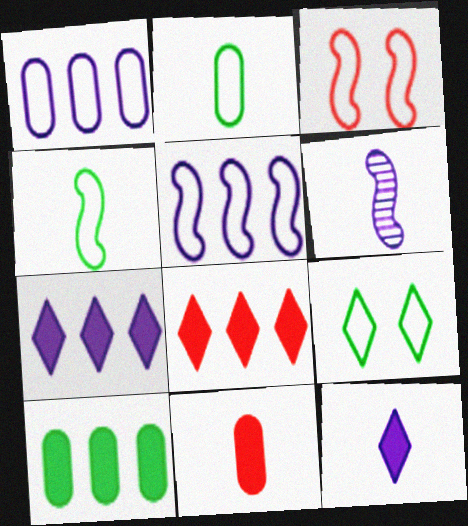[[3, 4, 5]]